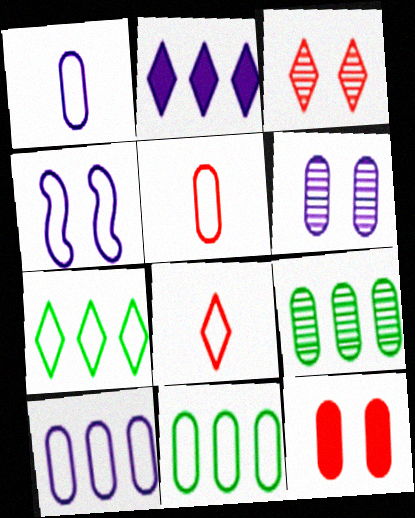[[1, 9, 12], 
[4, 5, 7], 
[4, 8, 11]]